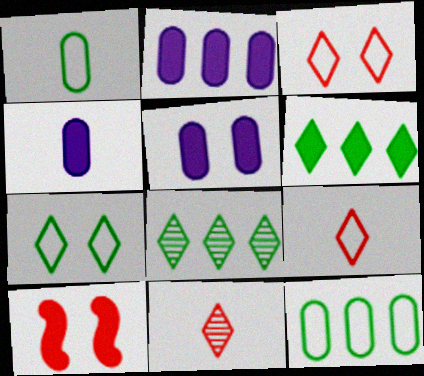[[2, 4, 5], 
[4, 6, 10]]